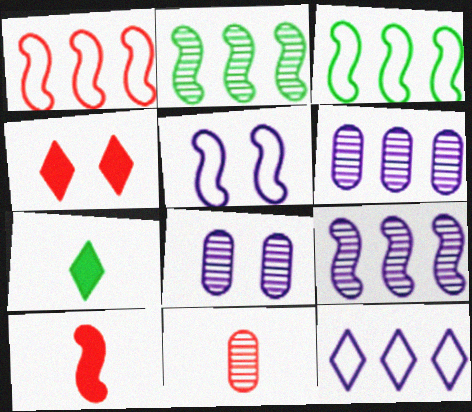[[1, 4, 11], 
[1, 7, 8], 
[2, 5, 10]]